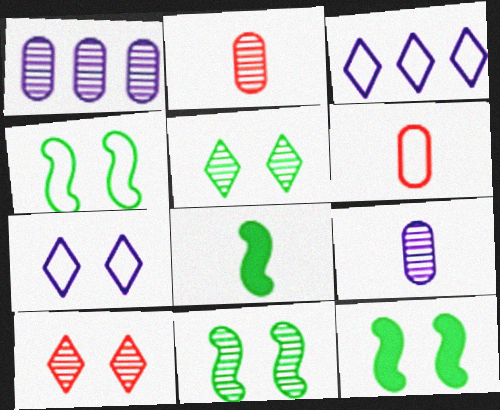[[2, 3, 12], 
[3, 4, 6], 
[4, 11, 12]]